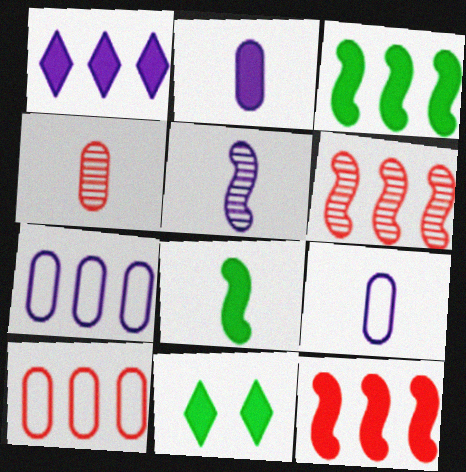[[2, 11, 12], 
[5, 10, 11], 
[6, 9, 11]]